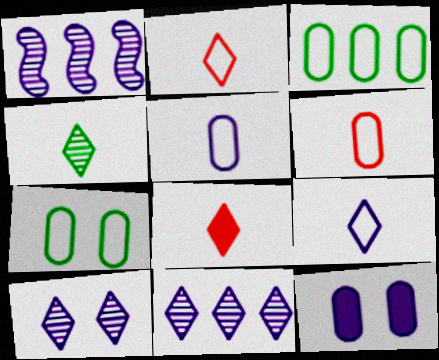[[1, 7, 8], 
[1, 9, 12], 
[4, 8, 9]]